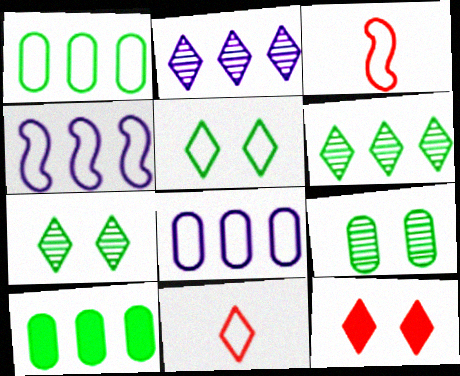[[3, 5, 8]]